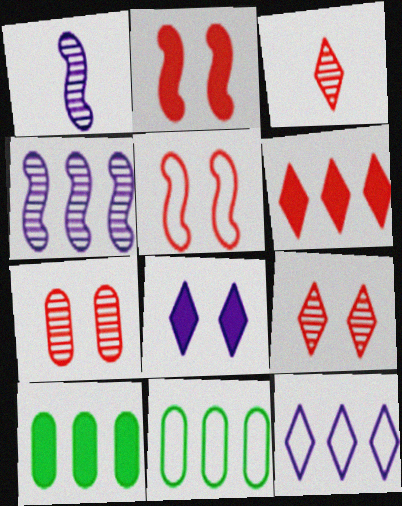[[4, 6, 11]]